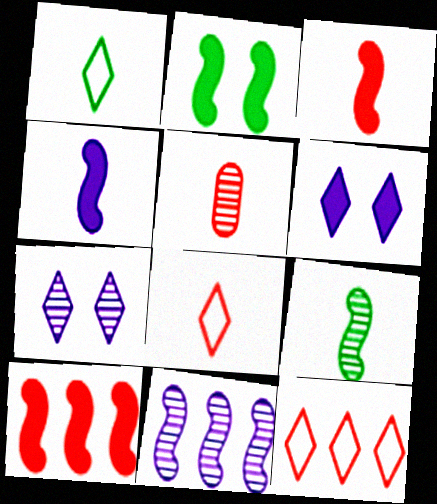[[1, 4, 5], 
[2, 4, 10], 
[3, 5, 8]]